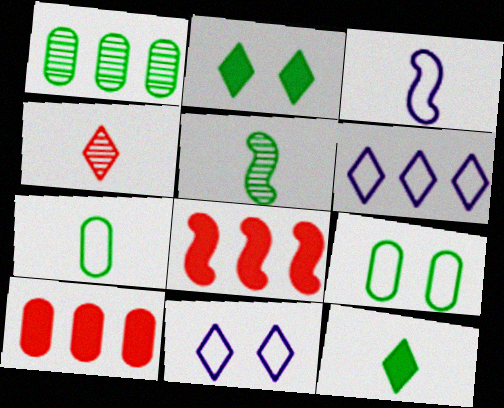[[1, 6, 8], 
[2, 4, 6], 
[5, 7, 12], 
[5, 10, 11]]